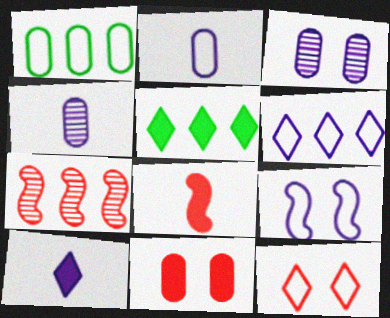[[1, 4, 11], 
[2, 6, 9]]